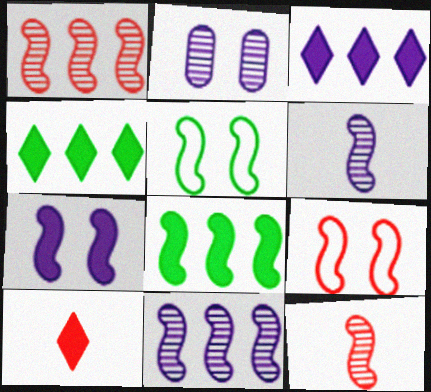[[6, 8, 9]]